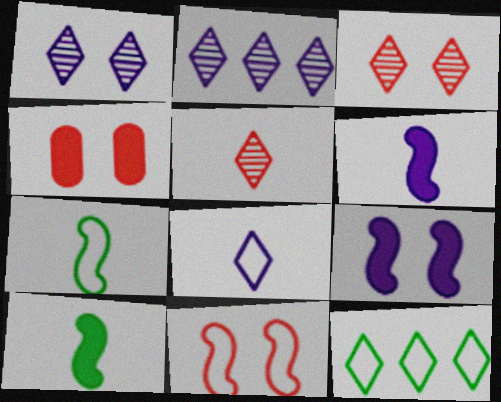[[2, 4, 7], 
[3, 4, 11]]